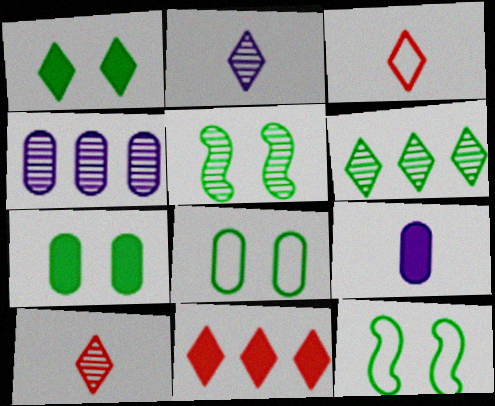[[1, 5, 8], 
[4, 5, 10]]